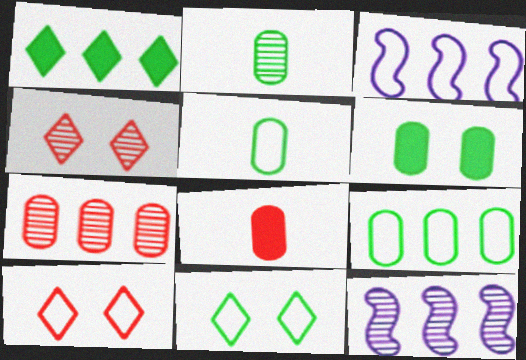[[1, 3, 7], 
[2, 4, 12], 
[2, 6, 9], 
[3, 5, 10], 
[8, 11, 12]]